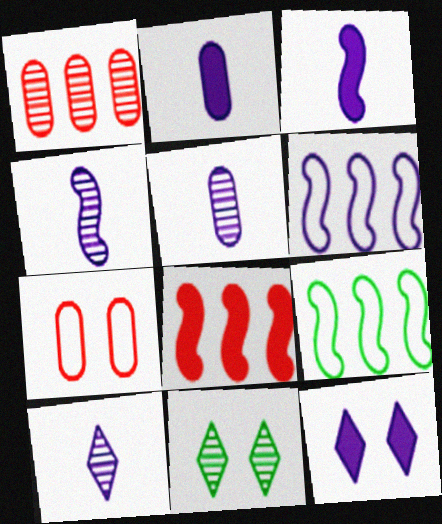[[1, 4, 11], 
[4, 5, 10], 
[5, 6, 12]]